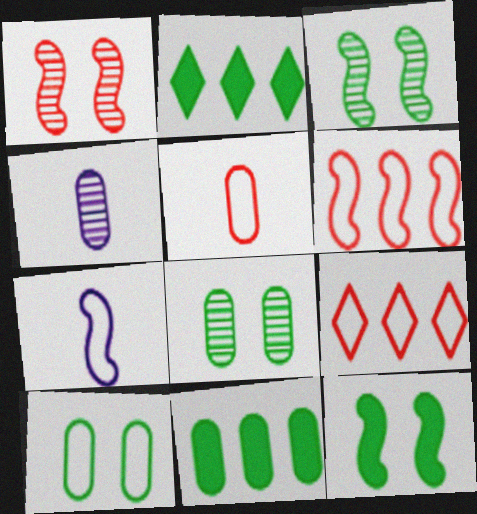[[4, 9, 12], 
[7, 9, 10]]